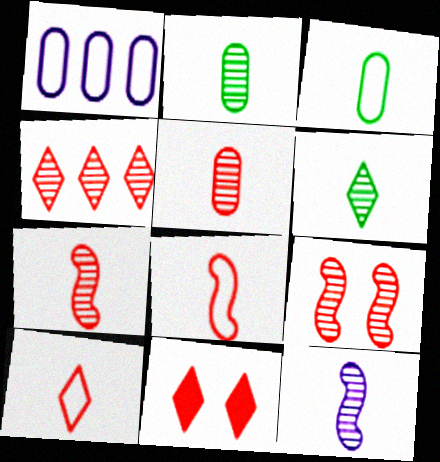[[4, 5, 9], 
[4, 10, 11], 
[5, 6, 12]]